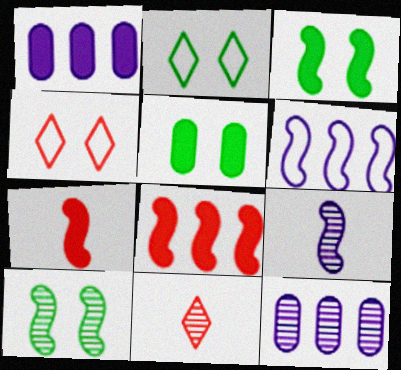[[2, 5, 10], 
[2, 7, 12], 
[5, 6, 11], 
[6, 7, 10], 
[10, 11, 12]]